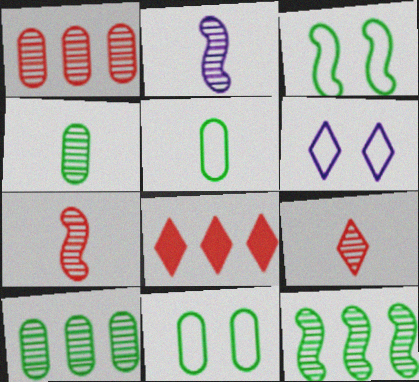[[2, 4, 9], 
[2, 8, 11]]